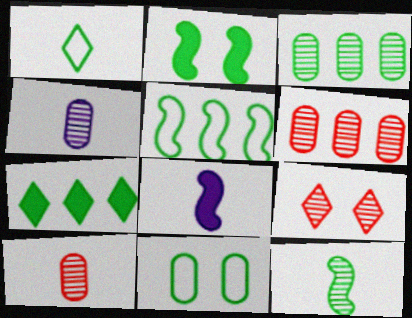[[1, 2, 3], 
[1, 5, 11], 
[1, 8, 10], 
[2, 5, 12], 
[3, 5, 7], 
[7, 11, 12]]